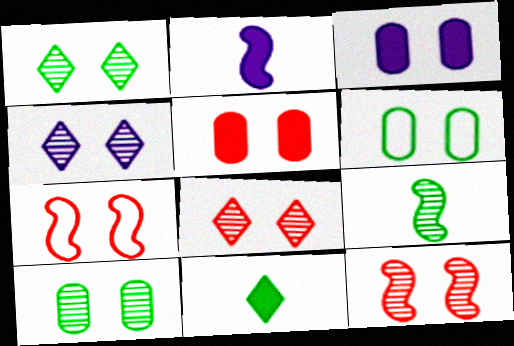[[1, 3, 7], 
[1, 4, 8], 
[4, 10, 12], 
[5, 7, 8]]